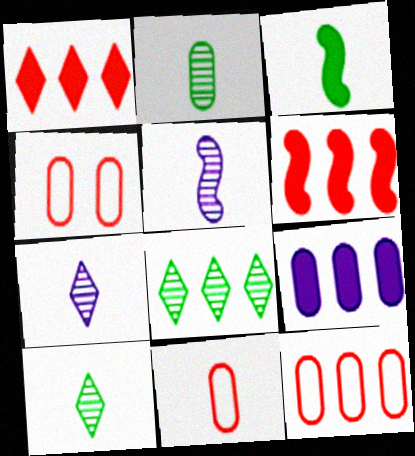[[2, 4, 9], 
[3, 7, 11], 
[4, 11, 12]]